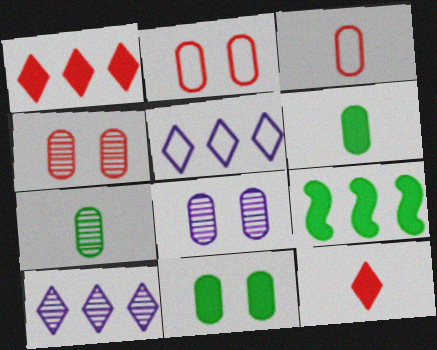[[2, 8, 11]]